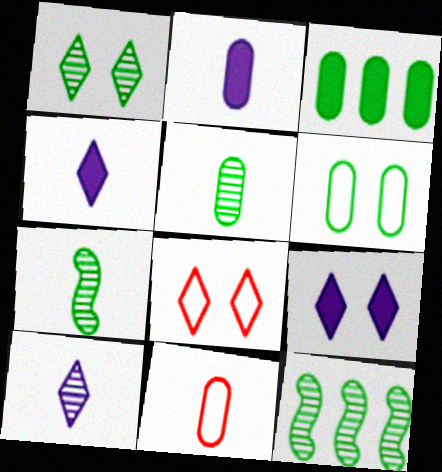[[1, 5, 12], 
[1, 8, 9], 
[2, 5, 11], 
[2, 8, 12], 
[3, 5, 6], 
[4, 7, 11], 
[9, 11, 12]]